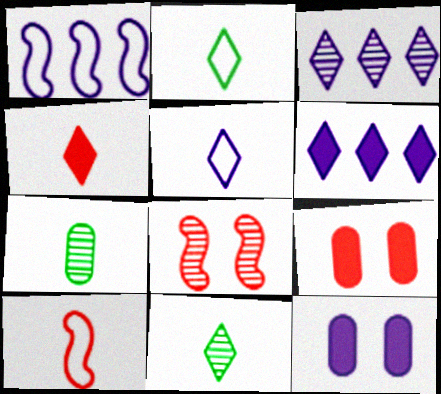[[1, 9, 11], 
[3, 7, 8], 
[4, 5, 11]]